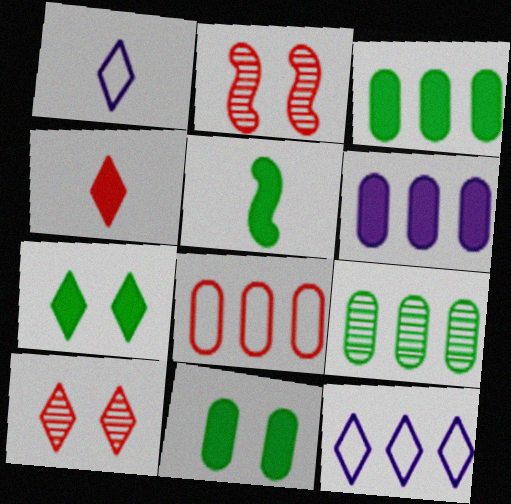[[1, 2, 3], 
[2, 4, 8], 
[3, 5, 7], 
[6, 8, 9]]